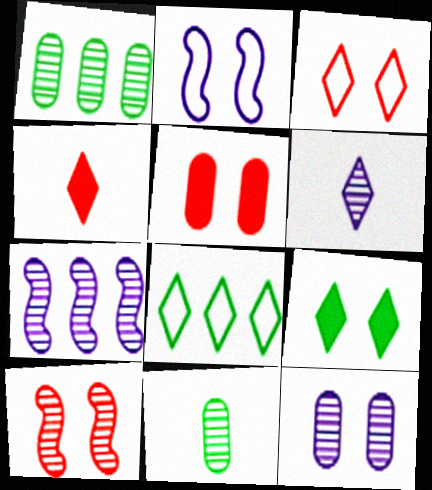[[1, 2, 4], 
[1, 6, 10], 
[3, 5, 10], 
[6, 7, 12]]